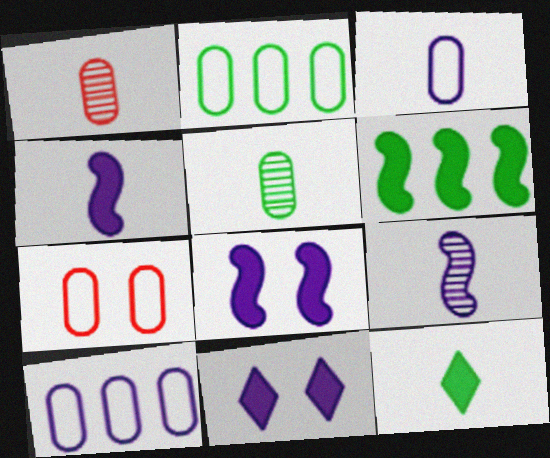[[2, 3, 7], 
[9, 10, 11]]